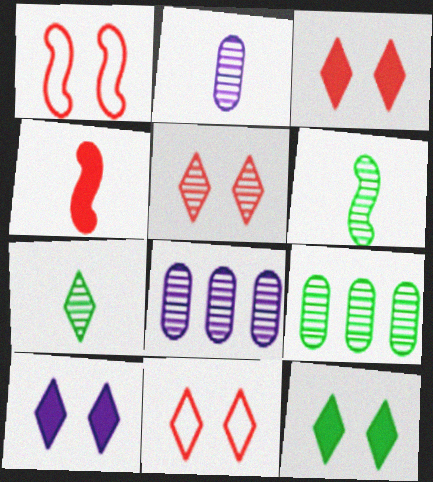[[3, 5, 11], 
[3, 10, 12], 
[5, 6, 8]]